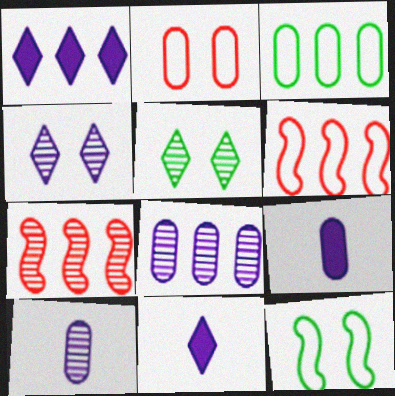[[1, 3, 7], 
[5, 6, 9], 
[5, 7, 10]]